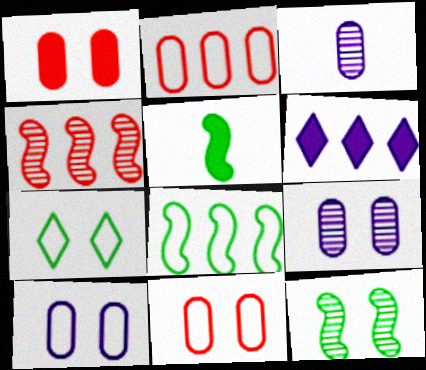[[1, 5, 6], 
[5, 8, 12]]